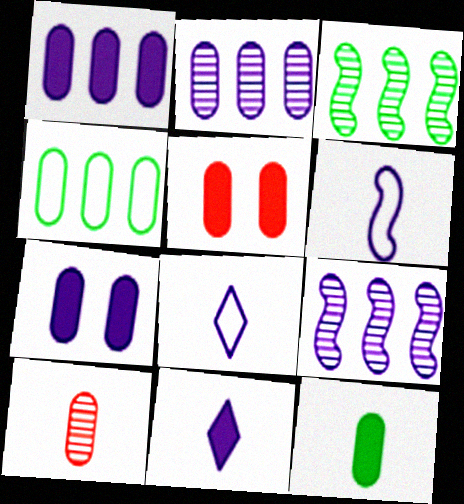[[1, 5, 12], 
[3, 5, 8], 
[4, 7, 10], 
[7, 8, 9]]